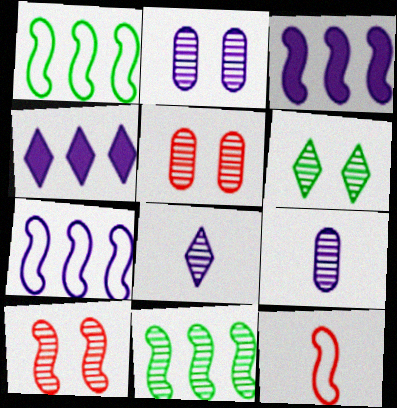[[2, 6, 10], 
[5, 8, 11]]